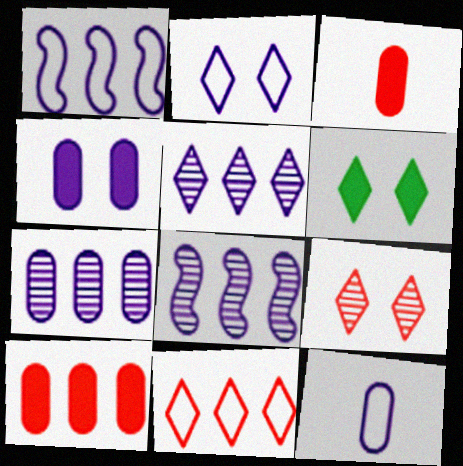[[1, 2, 12], 
[2, 6, 9], 
[4, 7, 12], 
[5, 7, 8]]